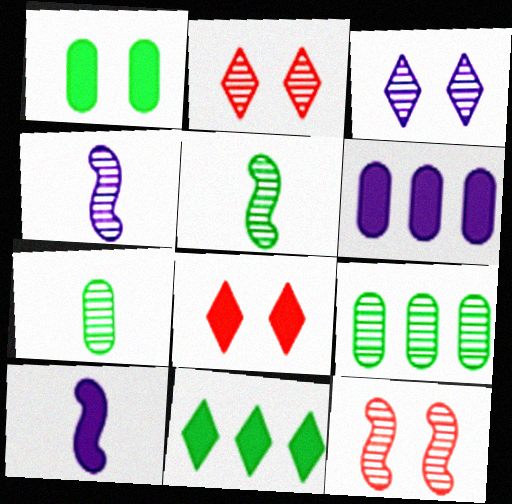[[2, 4, 9]]